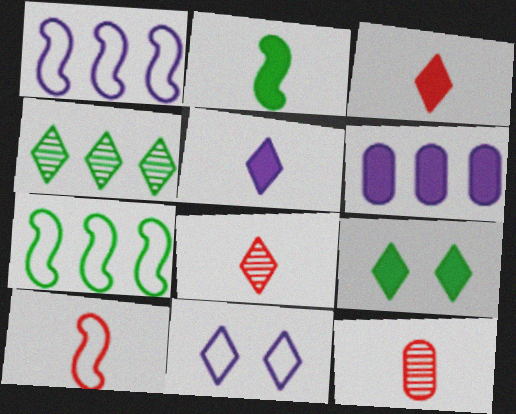[[1, 9, 12], 
[3, 4, 11], 
[3, 10, 12]]